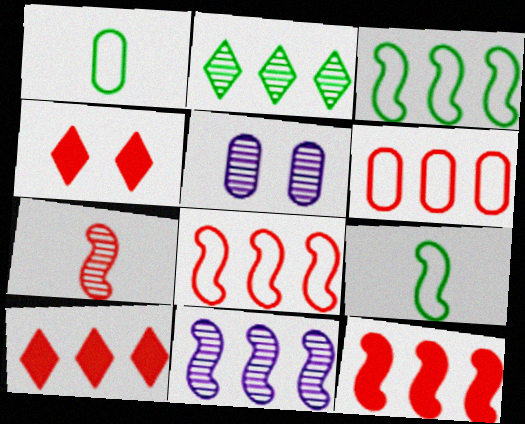[[1, 4, 11], 
[2, 5, 7], 
[3, 11, 12], 
[4, 6, 7], 
[5, 9, 10]]